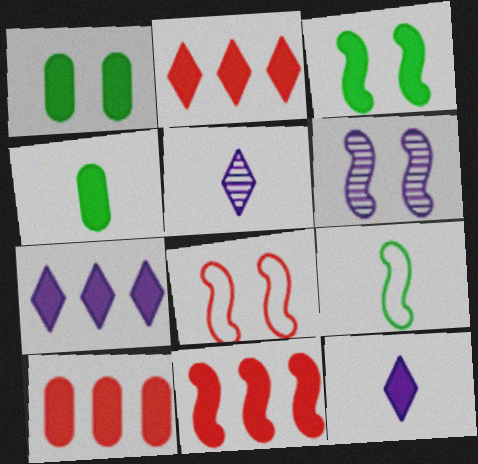[[1, 11, 12], 
[2, 10, 11], 
[3, 6, 8], 
[3, 10, 12], 
[6, 9, 11]]